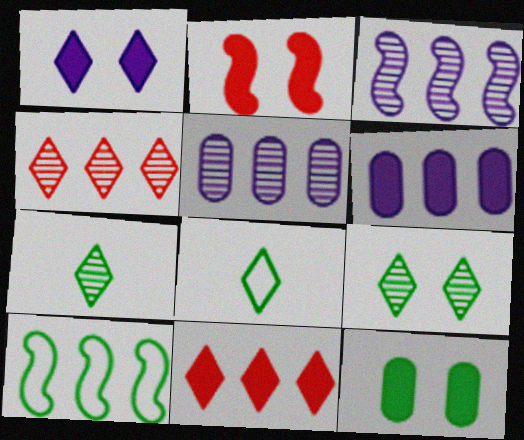[[1, 2, 12], 
[1, 4, 8], 
[2, 5, 8], 
[4, 6, 10], 
[5, 10, 11], 
[7, 10, 12]]